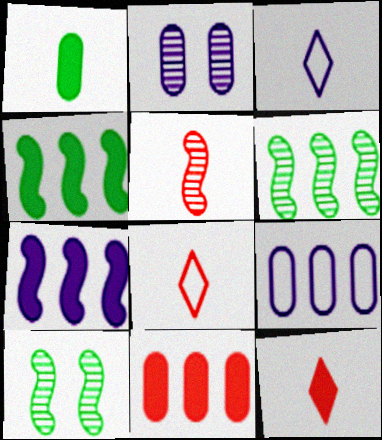[[1, 3, 5], 
[2, 3, 7], 
[2, 4, 8], 
[3, 10, 11], 
[9, 10, 12]]